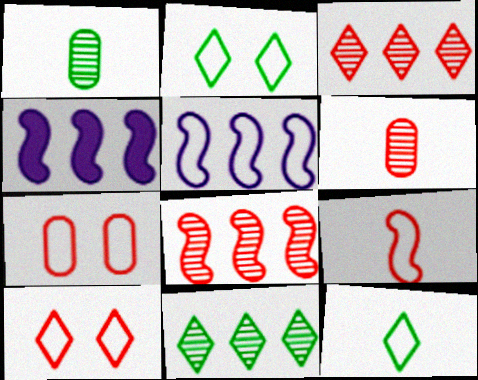[[1, 4, 10], 
[2, 4, 6], 
[5, 7, 12]]